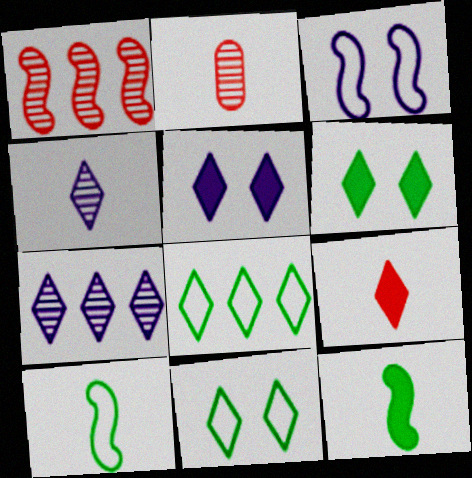[[1, 3, 12], 
[7, 9, 11]]